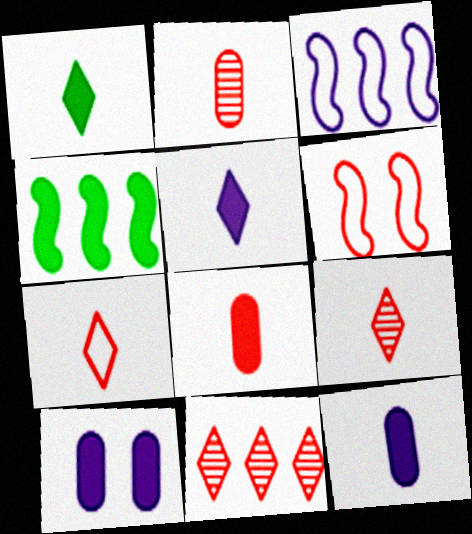[[6, 8, 11]]